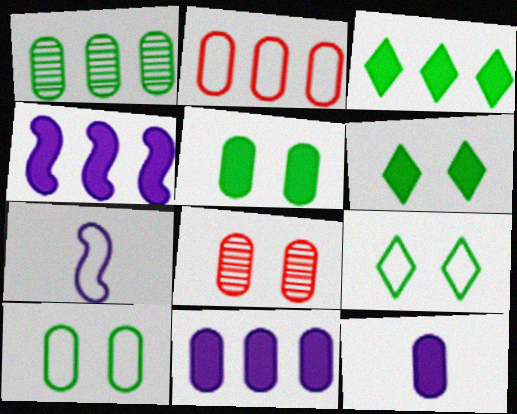[[1, 2, 11], 
[2, 7, 9], 
[3, 7, 8]]